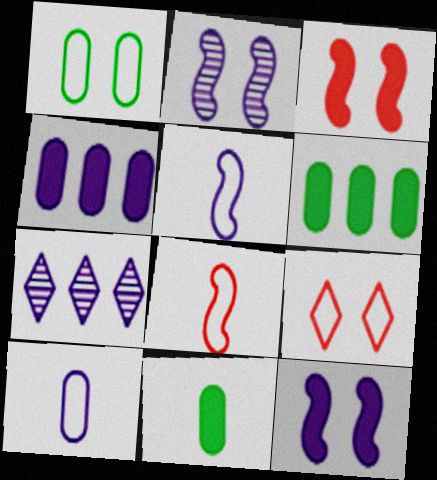[[7, 10, 12]]